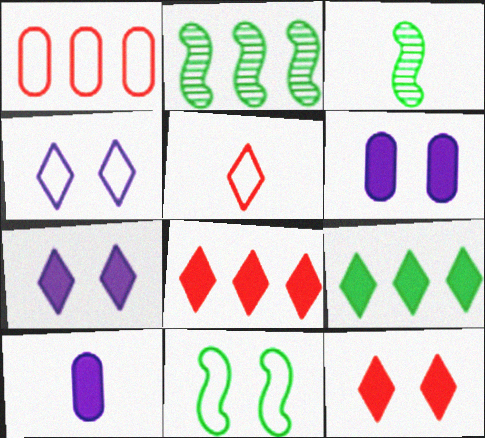[[1, 3, 7], 
[2, 5, 6], 
[3, 5, 10]]